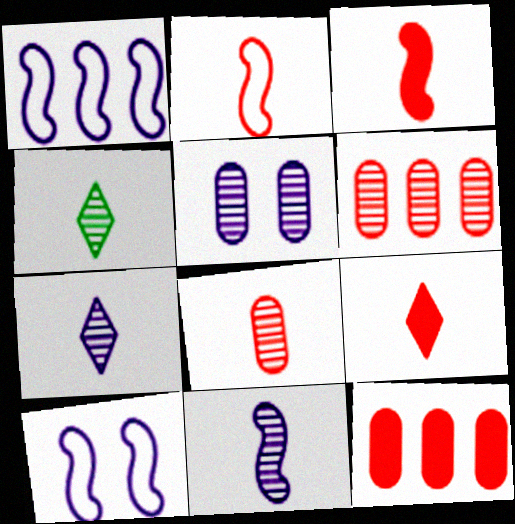[[2, 8, 9], 
[4, 8, 11], 
[4, 10, 12]]